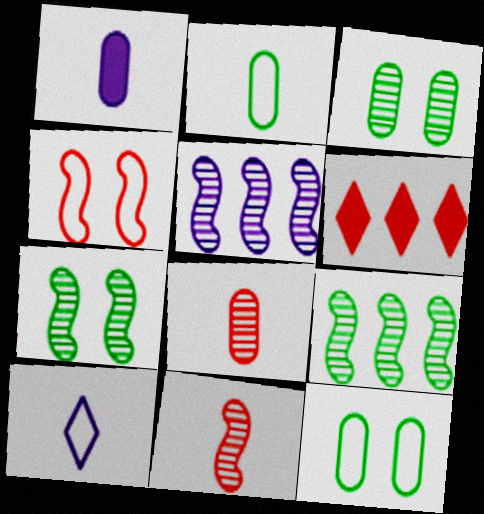[[1, 2, 8], 
[4, 6, 8], 
[5, 7, 11]]